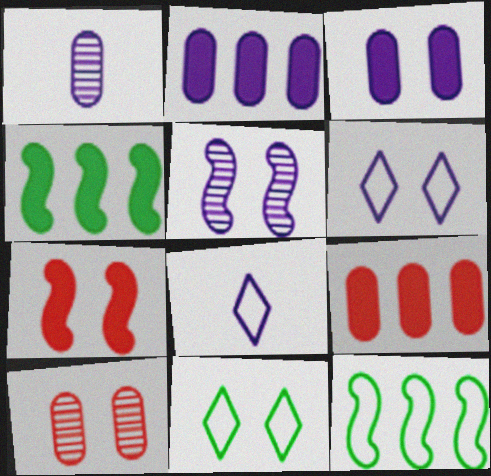[[2, 5, 8], 
[3, 5, 6], 
[4, 8, 10]]